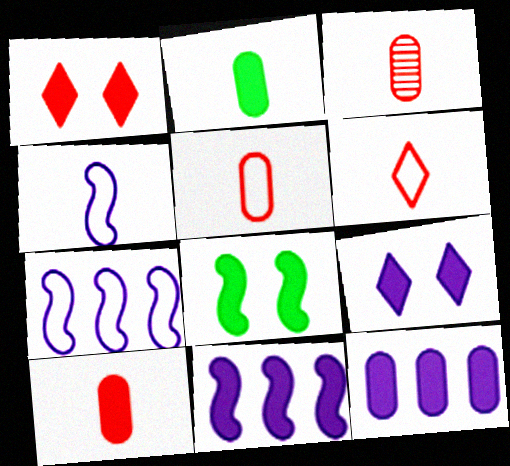[[1, 2, 11], 
[3, 5, 10]]